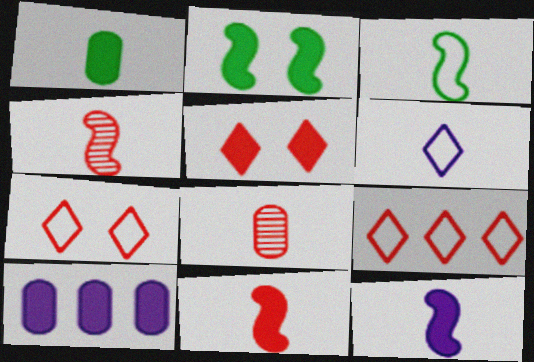[[1, 4, 6], 
[3, 4, 12]]